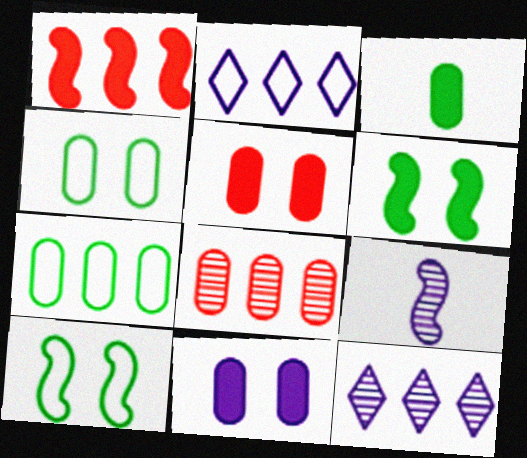[[1, 7, 12], 
[1, 9, 10], 
[2, 9, 11]]